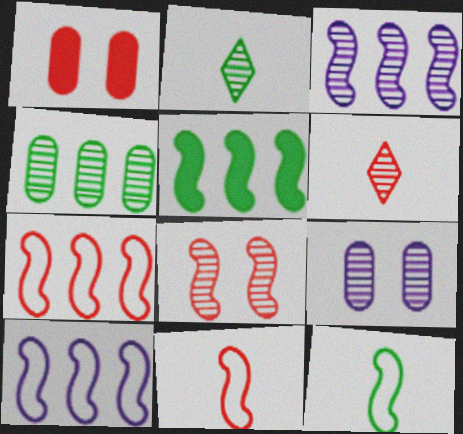[[1, 2, 10], 
[1, 6, 7], 
[3, 5, 7]]